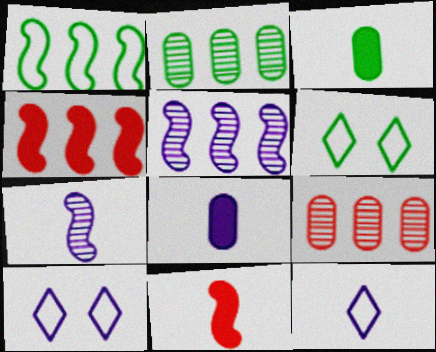[[1, 4, 5], 
[2, 10, 11], 
[5, 8, 10], 
[7, 8, 12]]